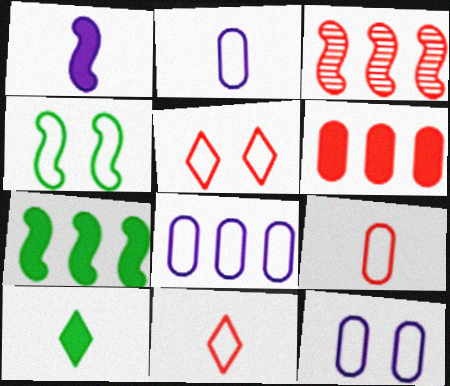[[1, 3, 4], 
[2, 8, 12], 
[3, 10, 12], 
[4, 5, 12], 
[4, 8, 11]]